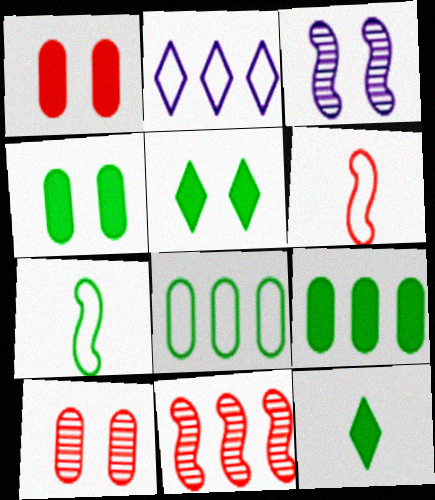[[2, 9, 11]]